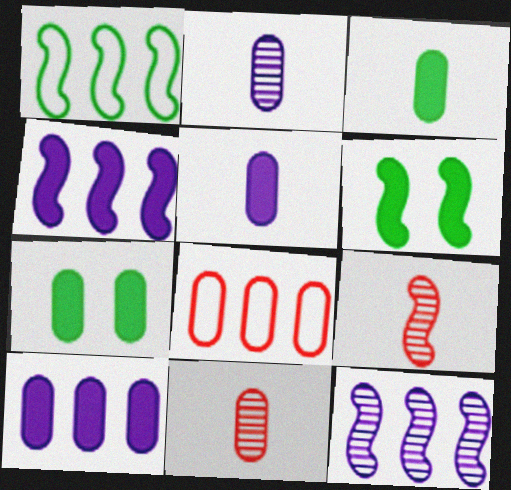[[2, 7, 8]]